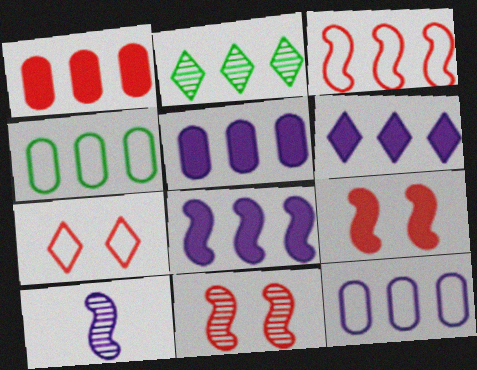[[2, 3, 5], 
[5, 6, 8]]